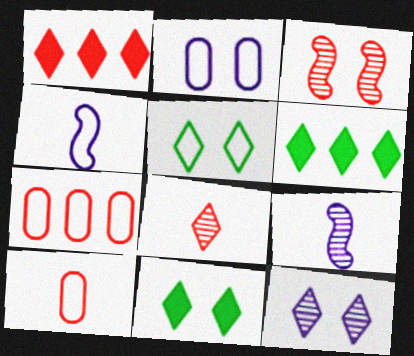[[1, 3, 10], 
[2, 3, 11], 
[4, 5, 7], 
[7, 9, 11]]